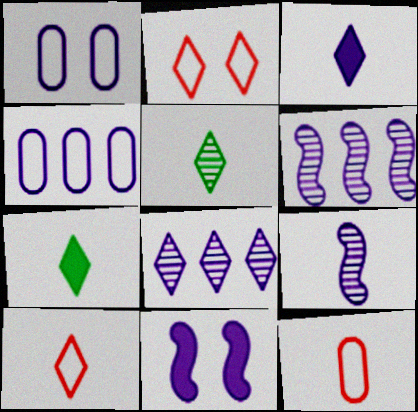[[1, 3, 6], 
[2, 7, 8], 
[3, 5, 10], 
[7, 9, 12]]